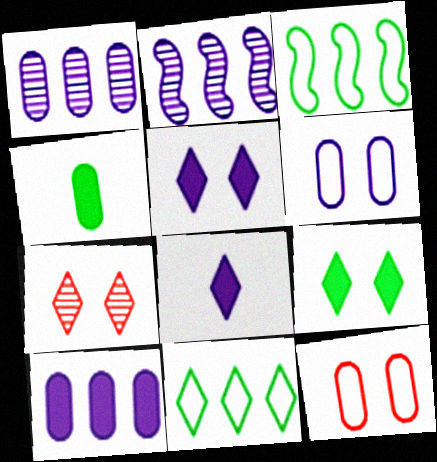[[1, 4, 12], 
[2, 6, 8], 
[7, 8, 11]]